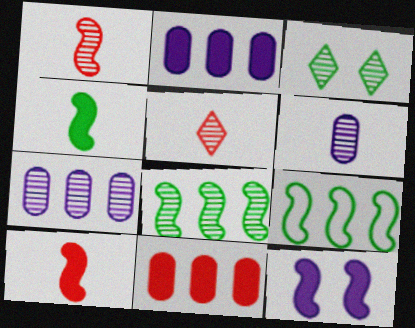[[1, 3, 7], 
[1, 9, 12]]